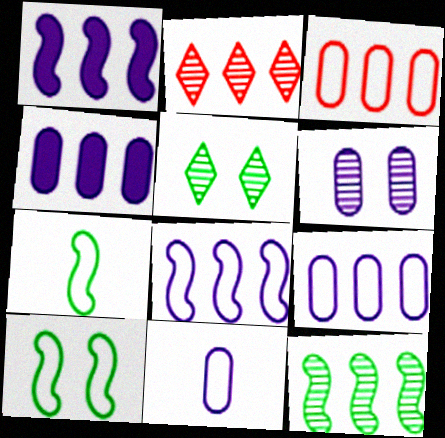[[4, 6, 11]]